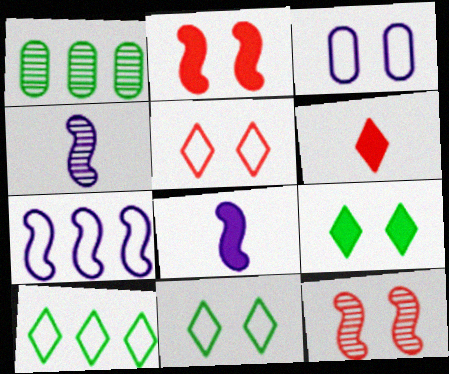[[1, 5, 8], 
[3, 9, 12]]